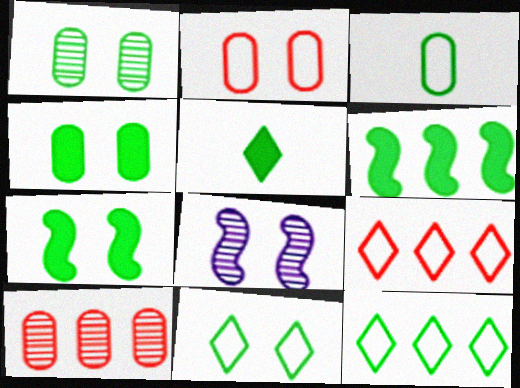[[1, 7, 11], 
[4, 5, 6]]